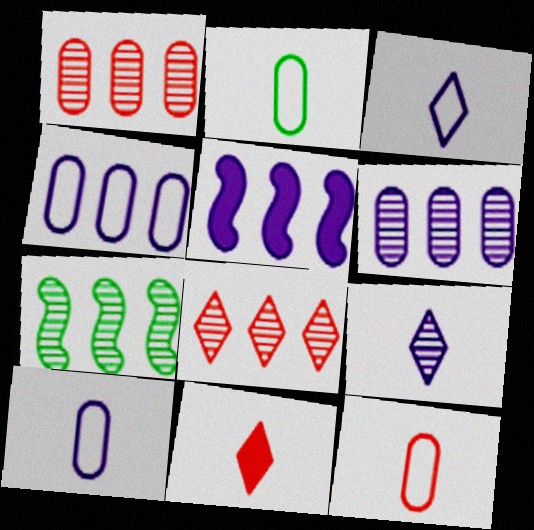[[2, 10, 12], 
[6, 7, 8]]